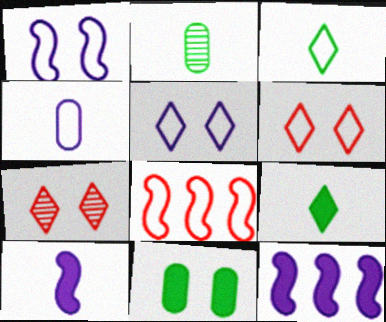[[1, 7, 11], 
[2, 6, 12]]